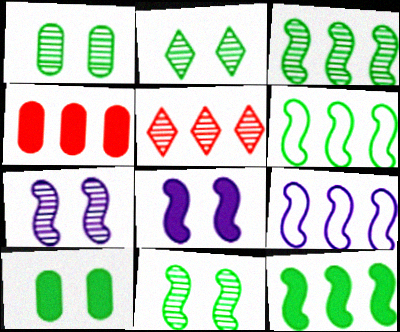[[1, 2, 11], 
[3, 6, 12]]